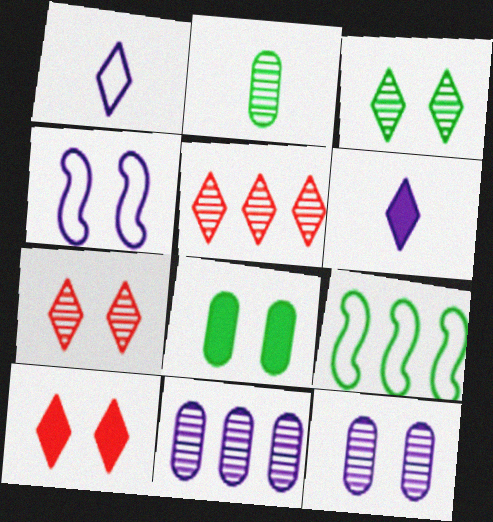[[4, 6, 11], 
[4, 7, 8]]